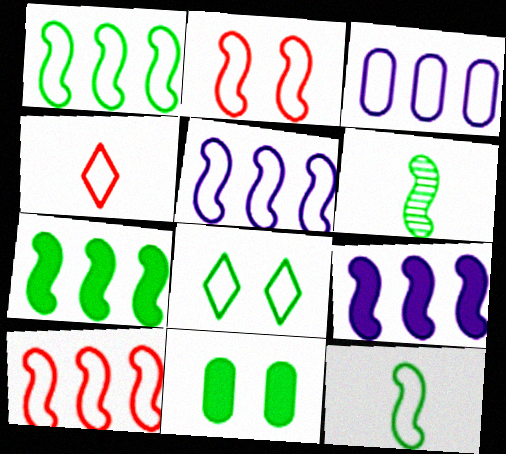[[1, 5, 10], 
[2, 5, 12], 
[2, 6, 9]]